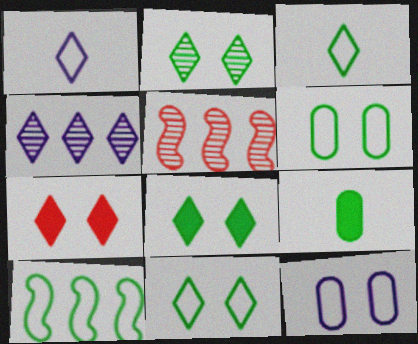[[2, 8, 11], 
[2, 9, 10], 
[3, 4, 7], 
[3, 6, 10]]